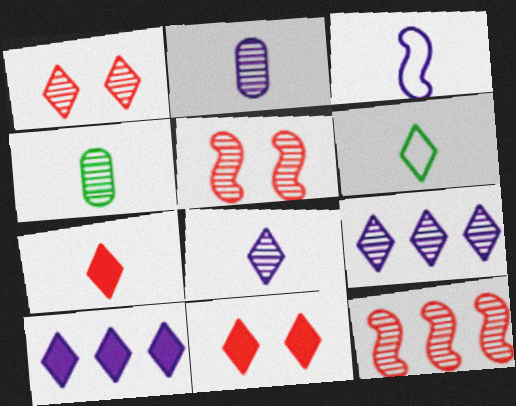[[1, 6, 10], 
[3, 4, 7], 
[4, 5, 9], 
[6, 7, 8], 
[6, 9, 11]]